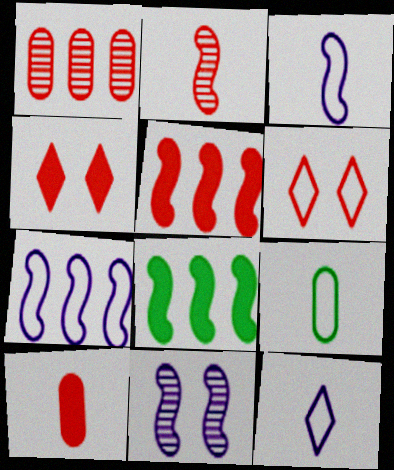[[4, 5, 10], 
[6, 7, 9]]